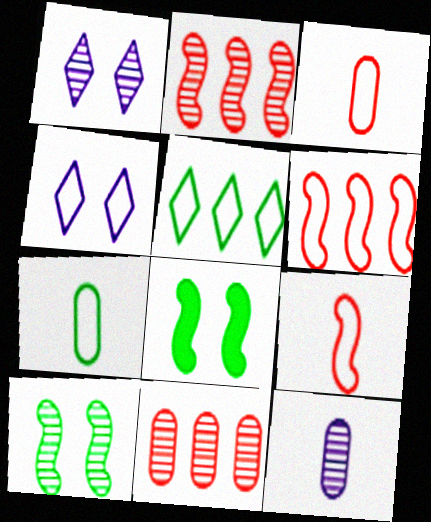[[4, 6, 7]]